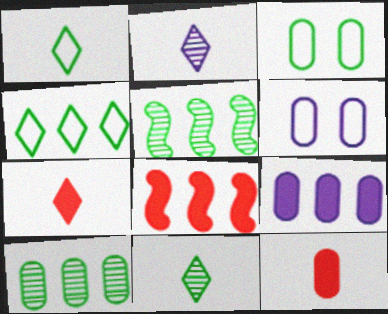[[1, 2, 7], 
[2, 3, 8], 
[5, 6, 7], 
[6, 8, 11], 
[6, 10, 12]]